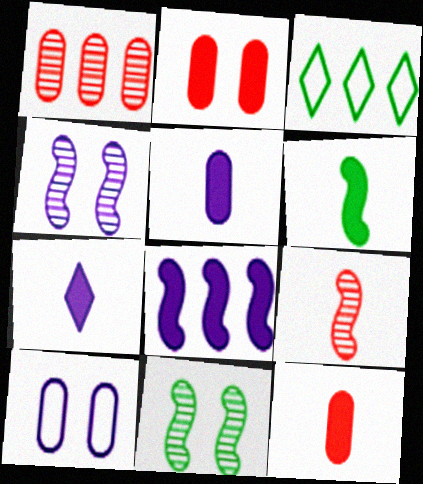[[1, 3, 8], 
[3, 4, 12], 
[6, 7, 12]]